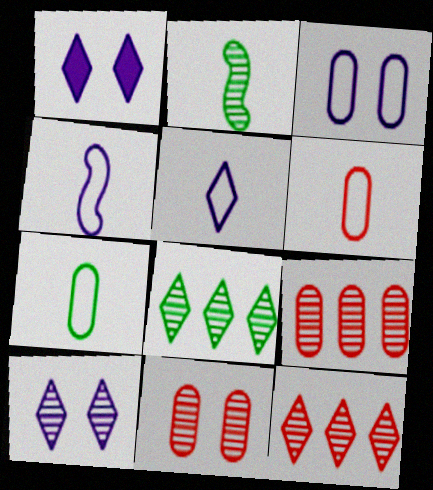[[2, 9, 10]]